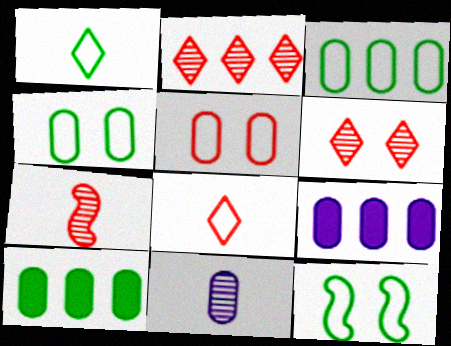[[1, 3, 12], 
[5, 10, 11]]